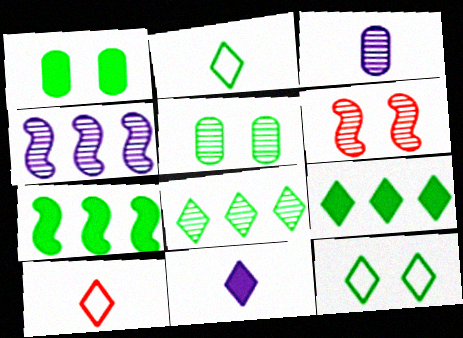[[1, 4, 10], 
[2, 5, 7], 
[3, 6, 8]]